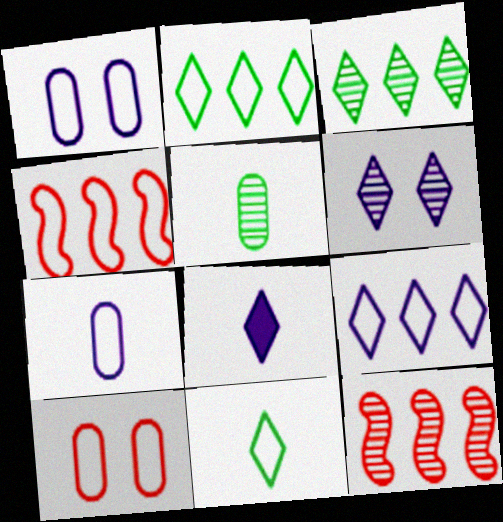[[1, 4, 11], 
[5, 6, 12], 
[6, 8, 9]]